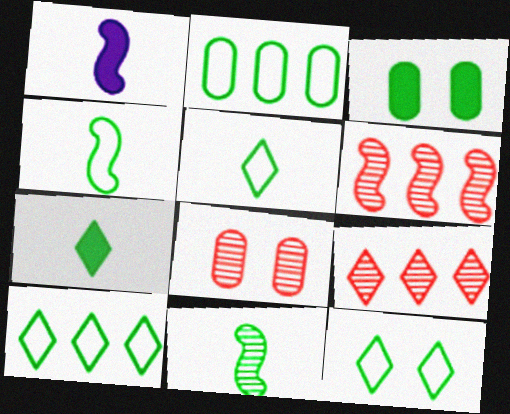[[1, 8, 10], 
[2, 4, 12], 
[3, 10, 11], 
[5, 10, 12]]